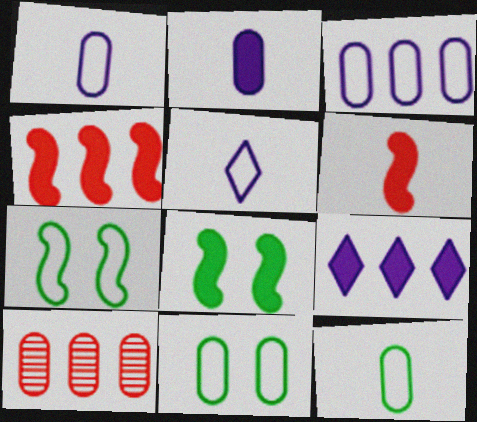[[2, 10, 11], 
[5, 8, 10]]